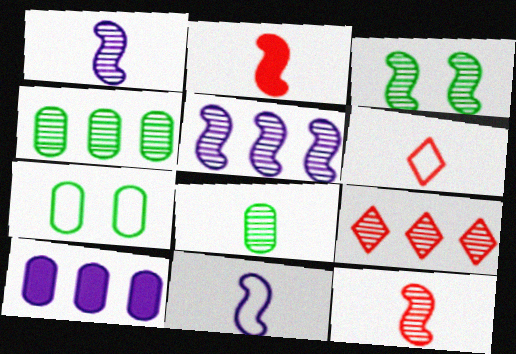[[3, 5, 12], 
[3, 6, 10], 
[4, 5, 9]]